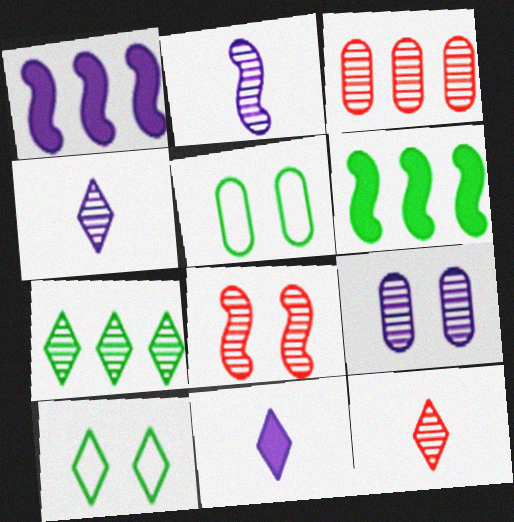[[1, 5, 12], 
[3, 8, 12]]